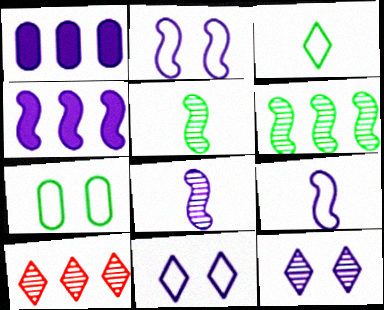[[1, 8, 11], 
[1, 9, 12], 
[2, 4, 8]]